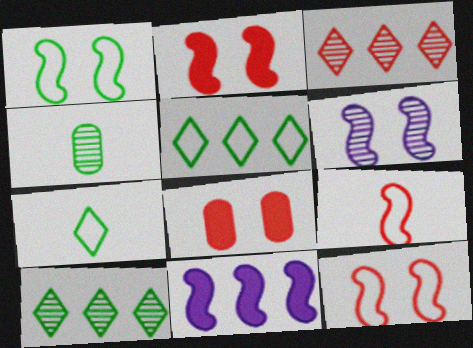[[1, 2, 6], 
[3, 4, 6], 
[3, 8, 9]]